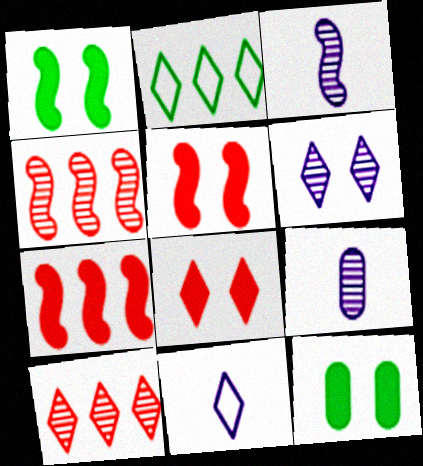[[2, 5, 9], 
[4, 11, 12]]